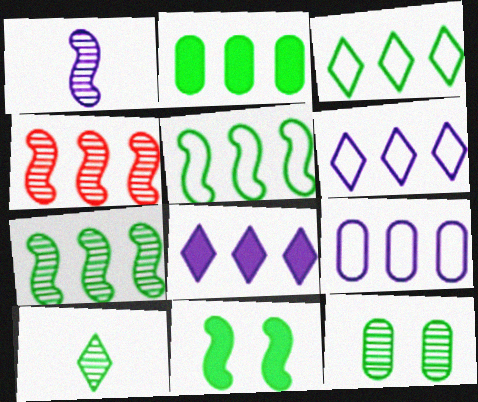[[2, 3, 7], 
[2, 4, 6], 
[7, 10, 12]]